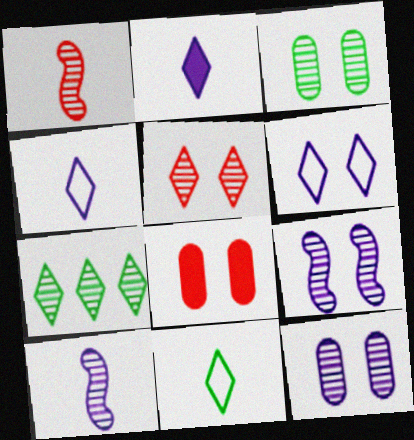[[1, 7, 12], 
[3, 5, 9]]